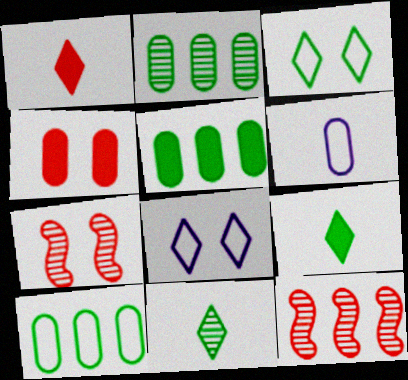[[2, 4, 6], 
[2, 5, 10]]